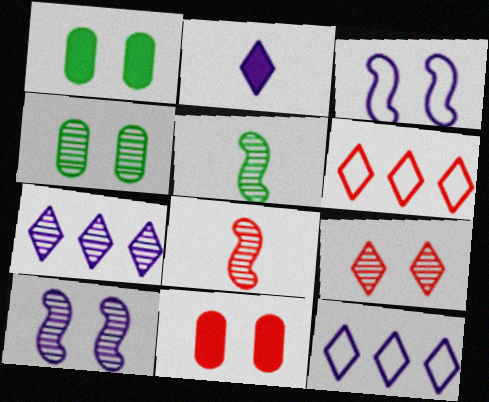[[1, 3, 9], 
[1, 8, 12], 
[4, 7, 8], 
[4, 9, 10], 
[5, 11, 12], 
[6, 8, 11]]